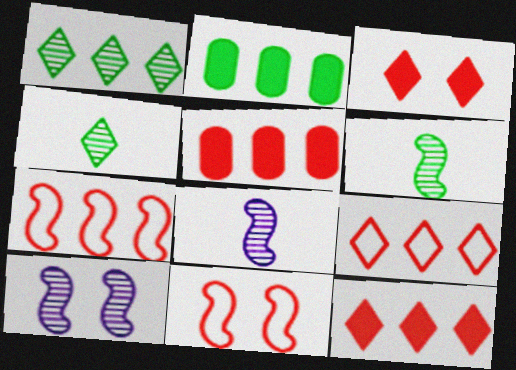[]